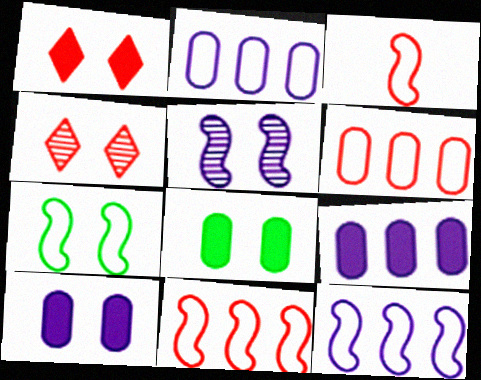[[3, 7, 12], 
[4, 7, 10]]